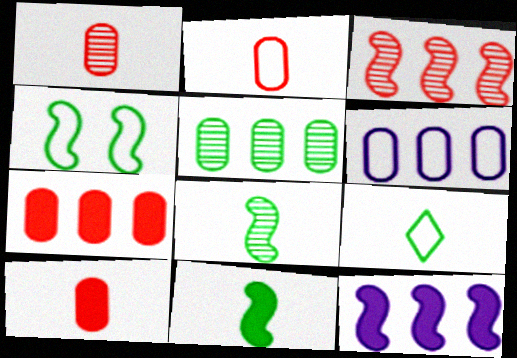[[1, 2, 10], 
[5, 6, 7]]